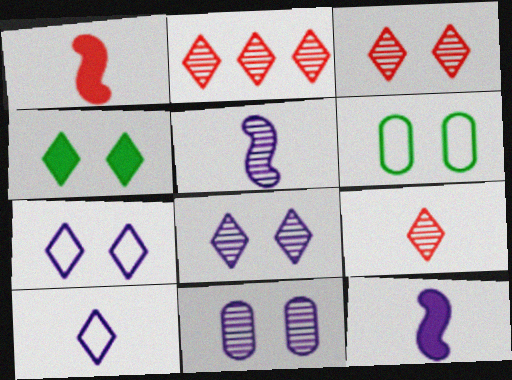[[2, 3, 9], 
[2, 4, 10], 
[2, 6, 12], 
[3, 4, 7]]